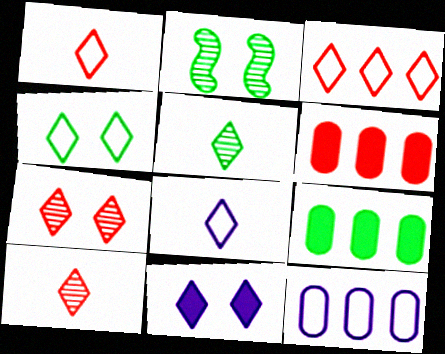[[2, 6, 8], 
[3, 4, 8], 
[3, 5, 11], 
[4, 7, 11]]